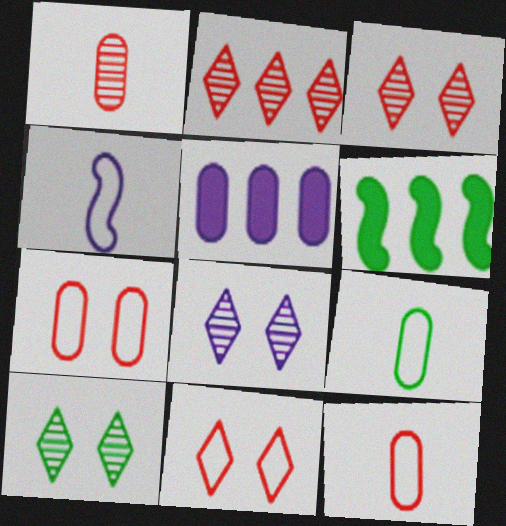[[3, 8, 10], 
[4, 5, 8], 
[6, 8, 12], 
[6, 9, 10]]